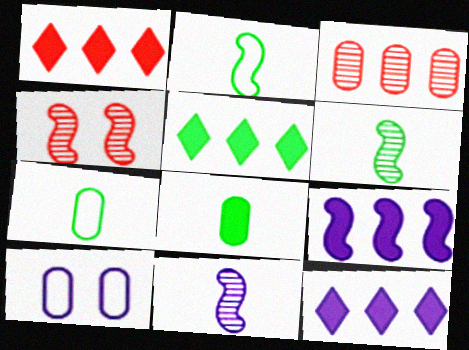[[1, 5, 12], 
[1, 6, 10], 
[2, 4, 9], 
[3, 8, 10], 
[4, 7, 12], 
[10, 11, 12]]